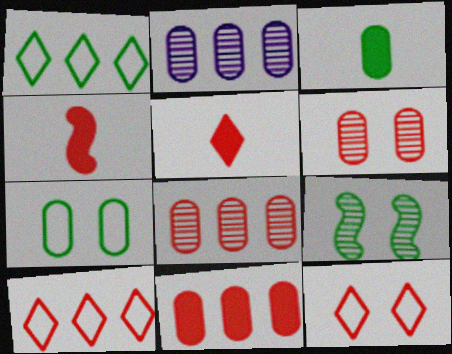[[1, 3, 9], 
[4, 6, 10], 
[4, 8, 12]]